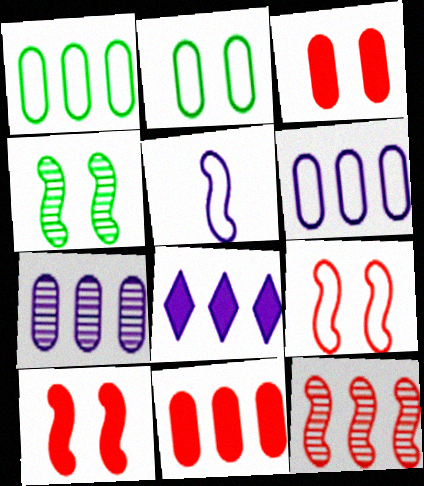[[1, 7, 11], 
[1, 8, 12]]